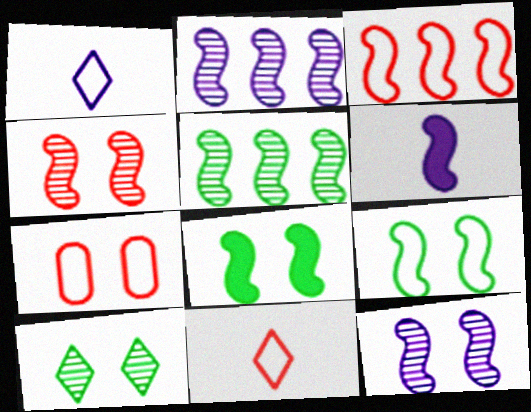[[3, 7, 11]]